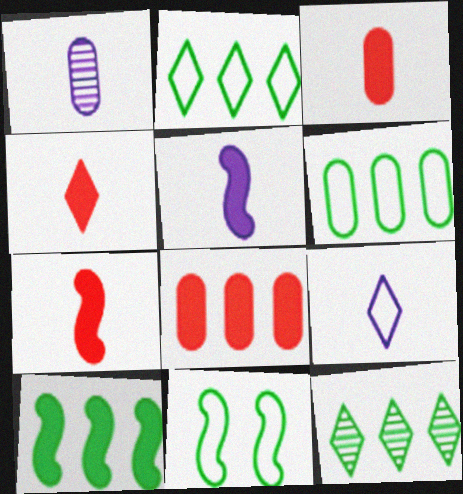[[1, 5, 9], 
[3, 4, 7], 
[6, 10, 12]]